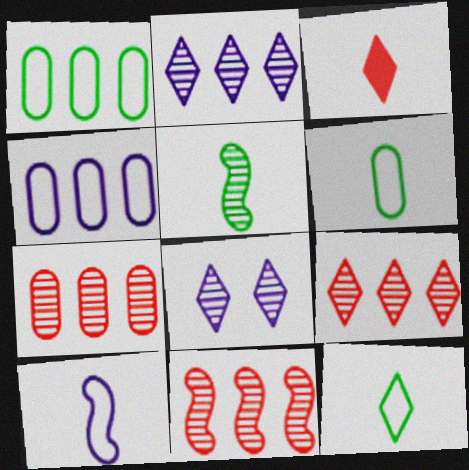[[5, 7, 8], 
[7, 9, 11]]